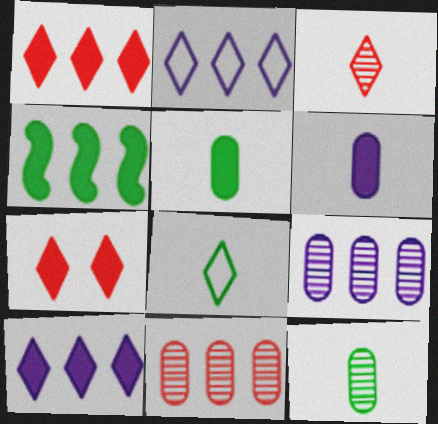[[2, 4, 11], 
[4, 6, 7]]